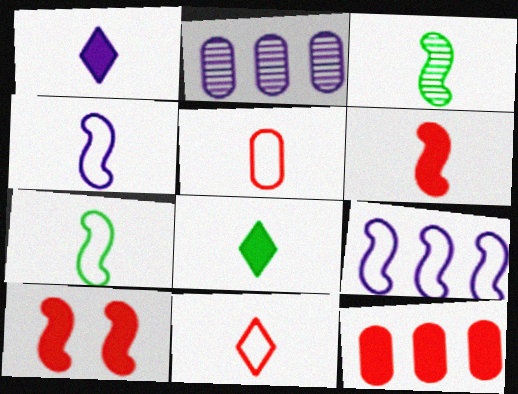[[1, 3, 5], 
[3, 4, 6], 
[3, 9, 10]]